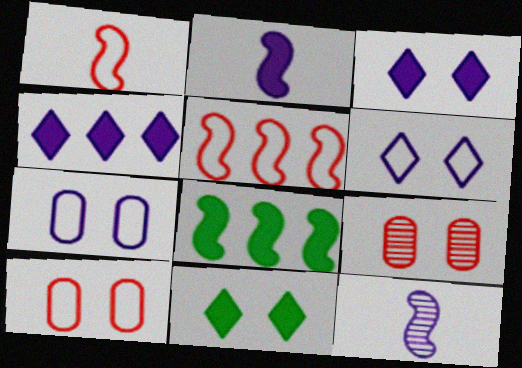[[4, 7, 12]]